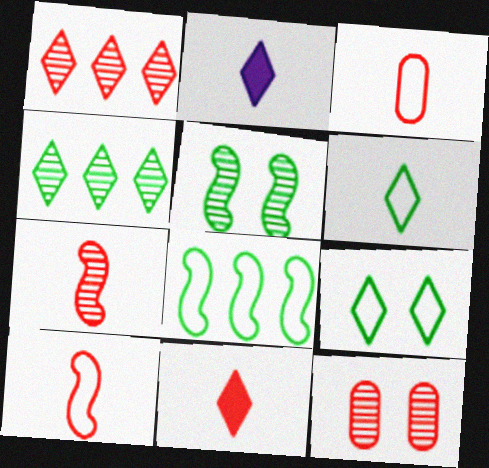[[1, 2, 9], 
[1, 7, 12], 
[2, 8, 12], 
[3, 7, 11]]